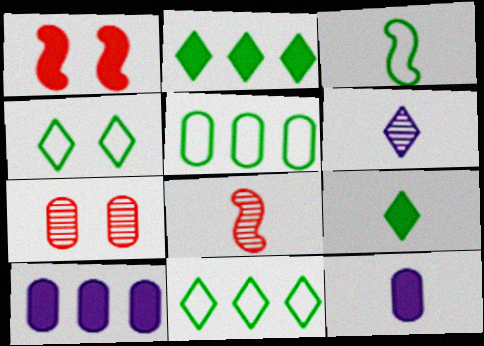[[1, 2, 12], 
[1, 5, 6], 
[1, 9, 10], 
[3, 4, 5], 
[4, 8, 10], 
[5, 7, 12]]